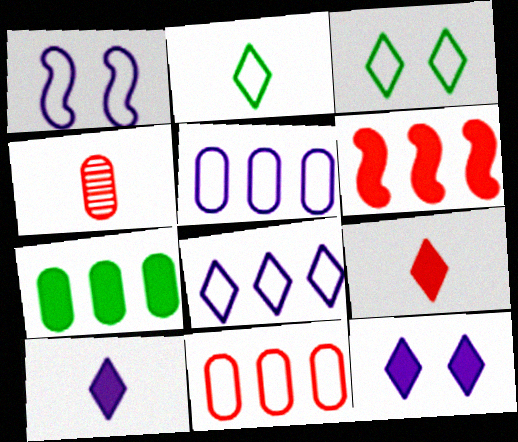[[1, 2, 11]]